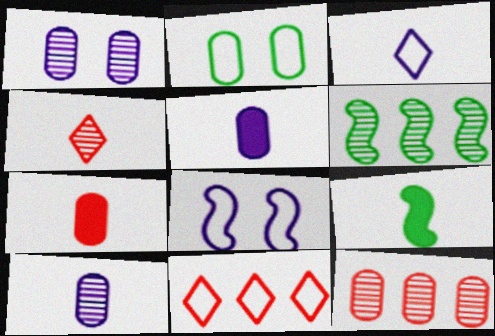[[1, 4, 6], 
[1, 9, 11], 
[2, 5, 12]]